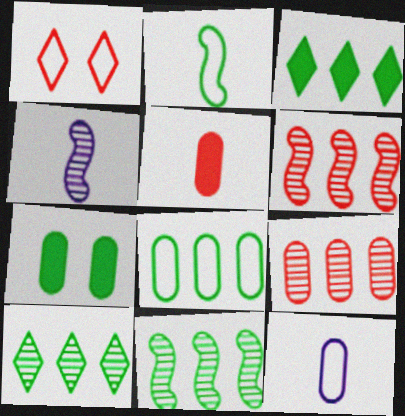[[1, 5, 6], 
[2, 7, 10], 
[3, 8, 11], 
[7, 9, 12]]